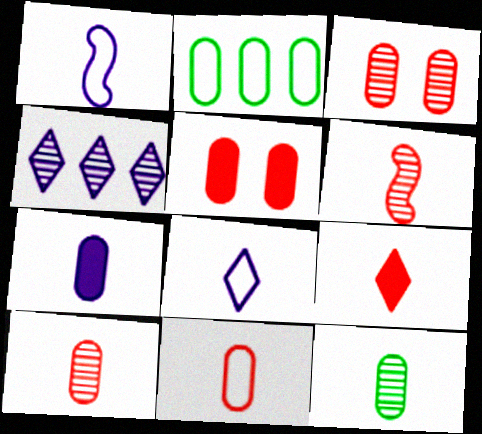[[1, 9, 12], 
[2, 3, 7], 
[6, 9, 11], 
[7, 11, 12]]